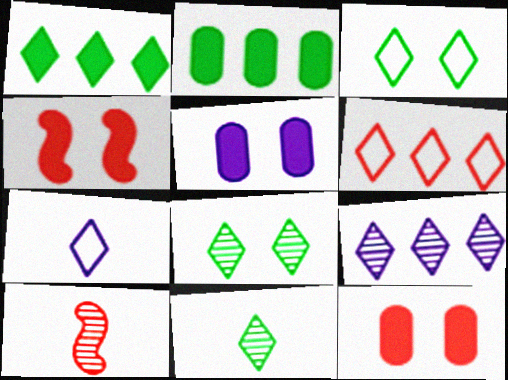[[1, 3, 11], 
[1, 6, 9], 
[3, 6, 7], 
[6, 10, 12]]